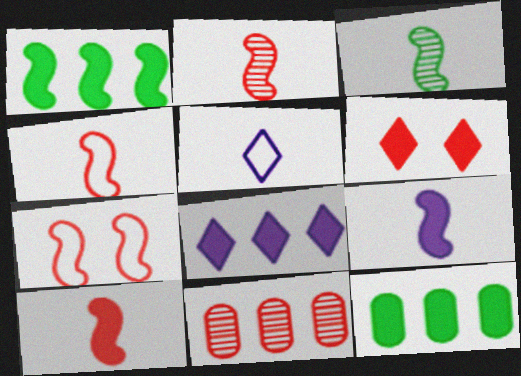[[2, 4, 10], 
[3, 4, 9], 
[4, 6, 11], 
[6, 9, 12]]